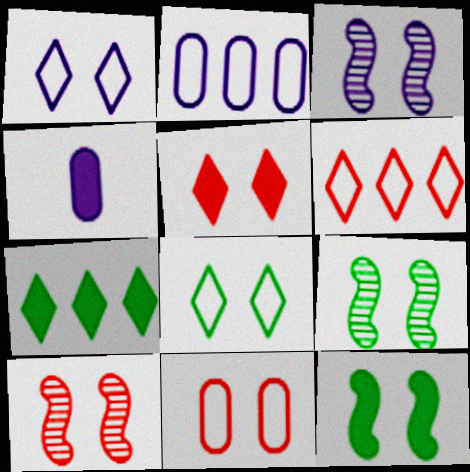[[3, 9, 10], 
[4, 6, 9], 
[5, 10, 11]]